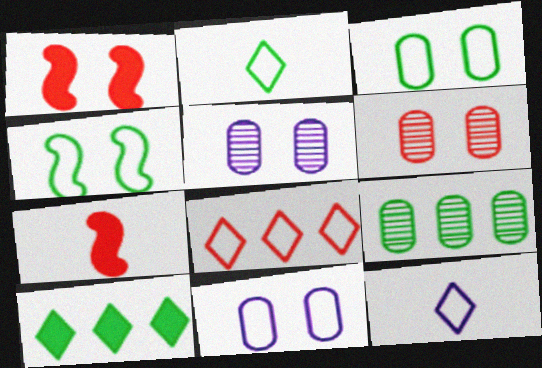[[1, 9, 12], 
[6, 7, 8]]